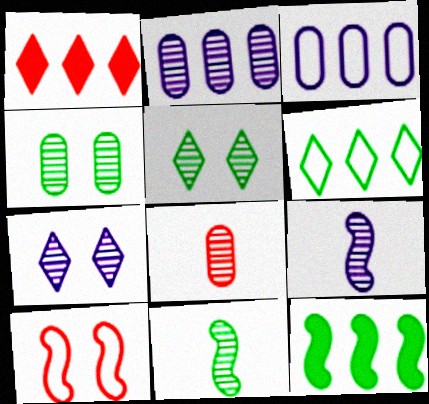[[1, 8, 10], 
[2, 4, 8], 
[2, 7, 9], 
[9, 10, 12]]